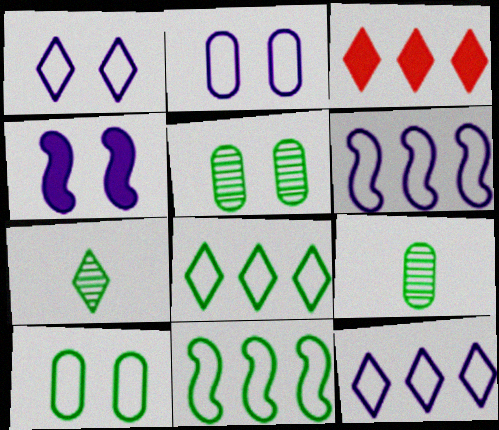[[1, 3, 7]]